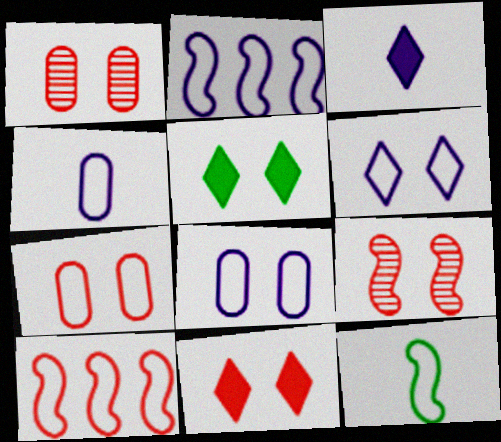[[2, 4, 6], 
[5, 8, 9], 
[7, 9, 11]]